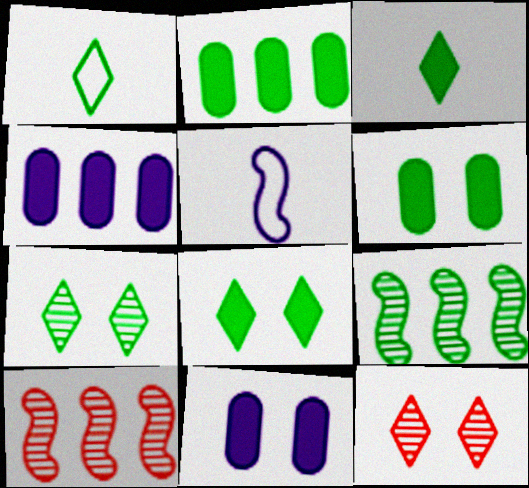[[1, 6, 9], 
[1, 10, 11], 
[2, 5, 12]]